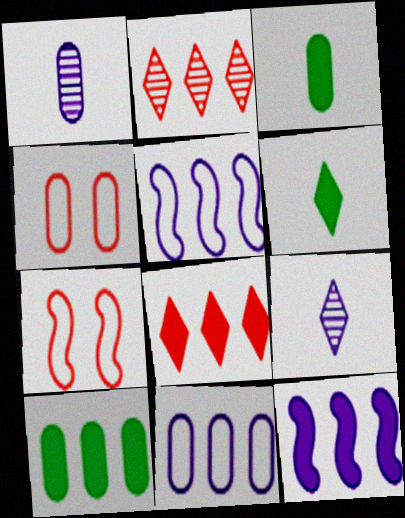[[1, 4, 10], 
[2, 5, 10], 
[7, 9, 10], 
[8, 10, 12]]